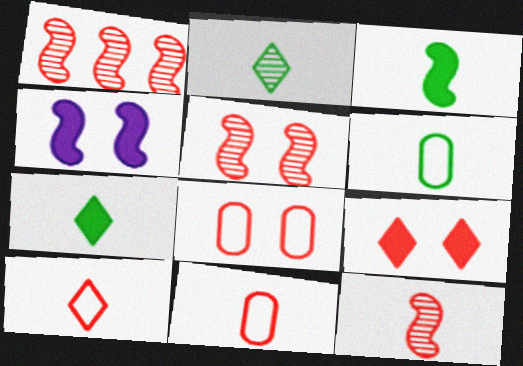[[1, 5, 12], 
[1, 9, 11], 
[2, 3, 6], 
[5, 8, 9]]